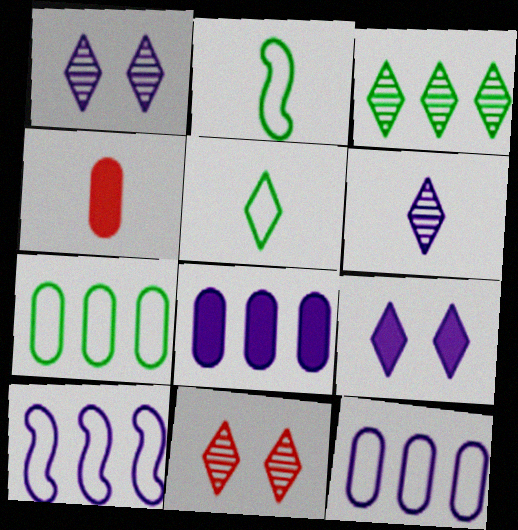[[2, 4, 6], 
[2, 8, 11], 
[3, 6, 11]]